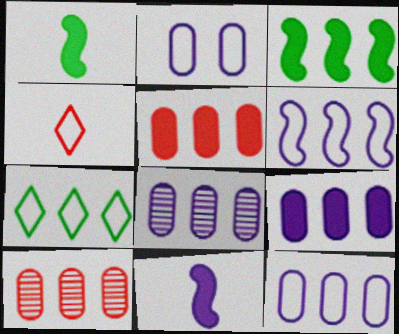[[8, 9, 12]]